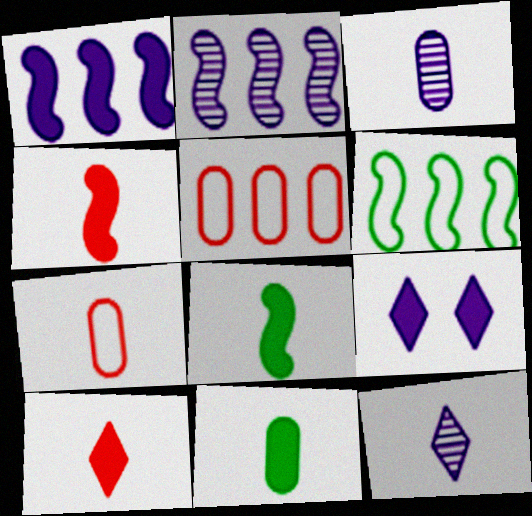[[3, 7, 11], 
[7, 8, 12]]